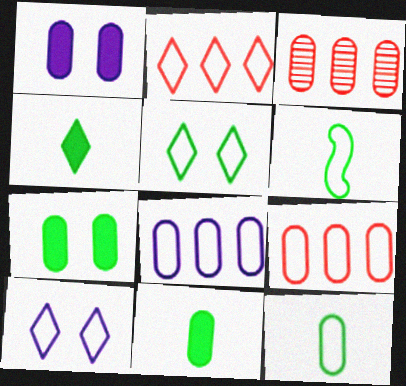[[1, 3, 12], 
[6, 9, 10]]